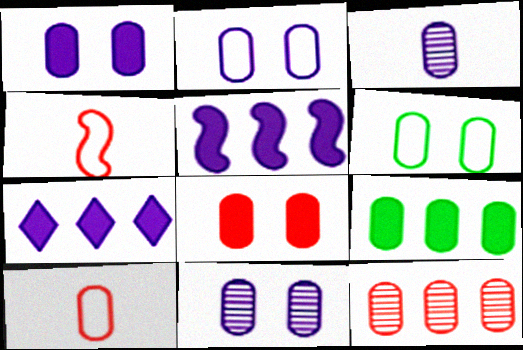[[1, 2, 11], 
[6, 8, 11], 
[8, 10, 12], 
[9, 10, 11]]